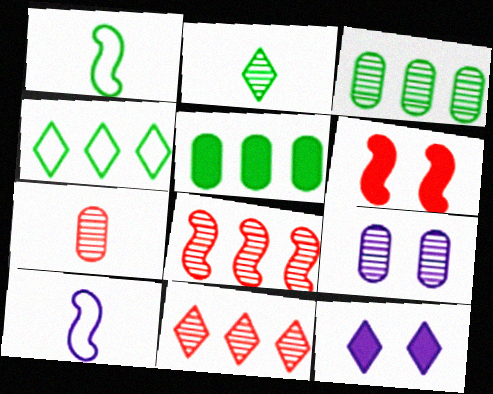[[2, 8, 9], 
[3, 7, 9]]